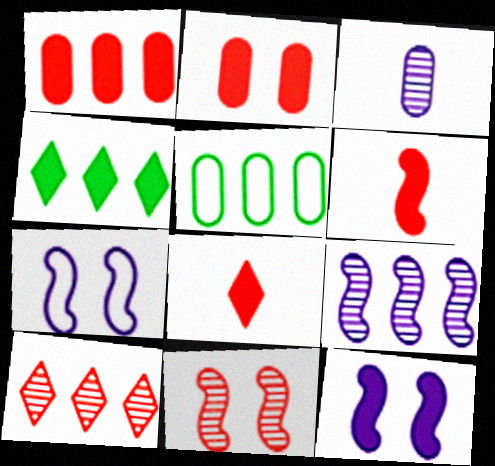[[2, 3, 5]]